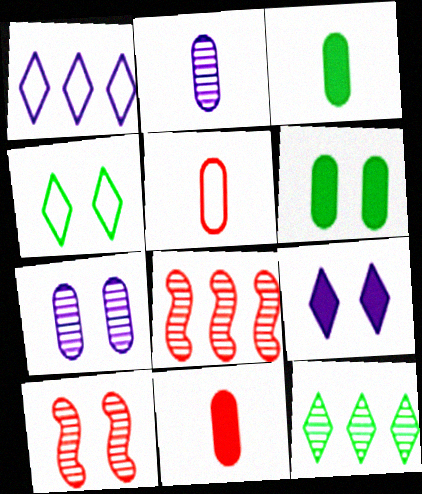[[1, 3, 10], 
[2, 3, 5], 
[2, 10, 12]]